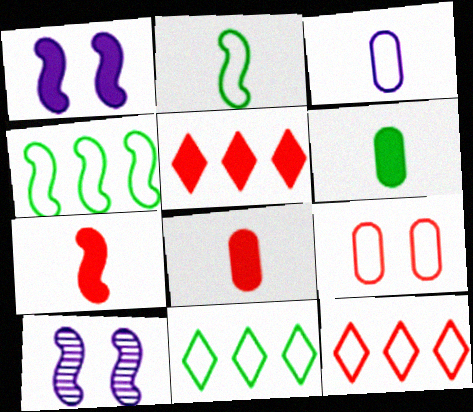[[1, 5, 6], 
[4, 7, 10], 
[6, 10, 12], 
[8, 10, 11]]